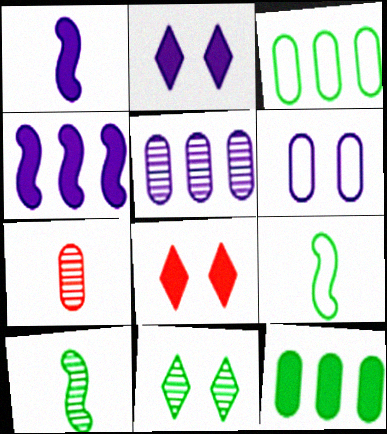[[1, 8, 12], 
[5, 8, 9], 
[6, 7, 12], 
[9, 11, 12]]